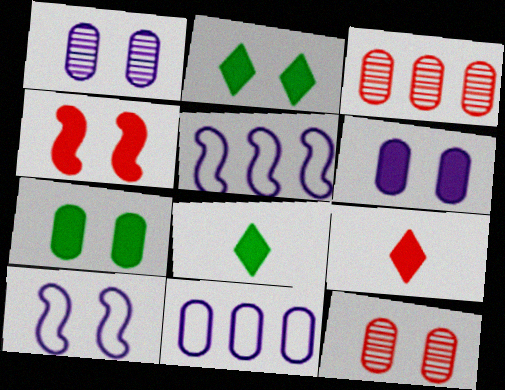[[2, 4, 6], 
[2, 10, 12], 
[3, 8, 10], 
[5, 8, 12]]